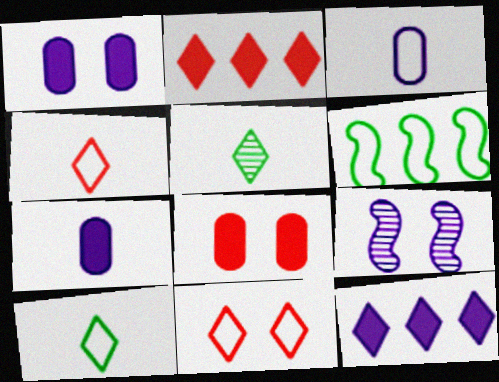[[3, 6, 11], 
[3, 9, 12], 
[5, 11, 12]]